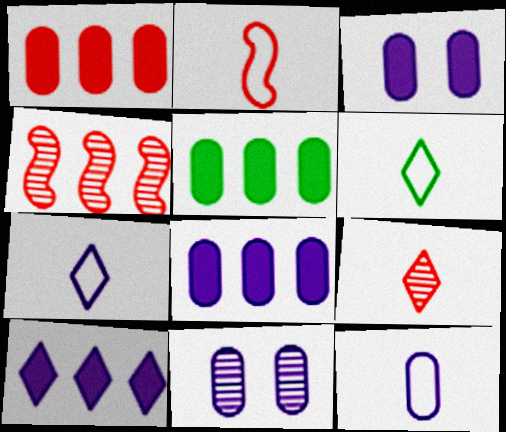[[1, 5, 8], 
[2, 6, 12], 
[3, 4, 6], 
[8, 11, 12]]